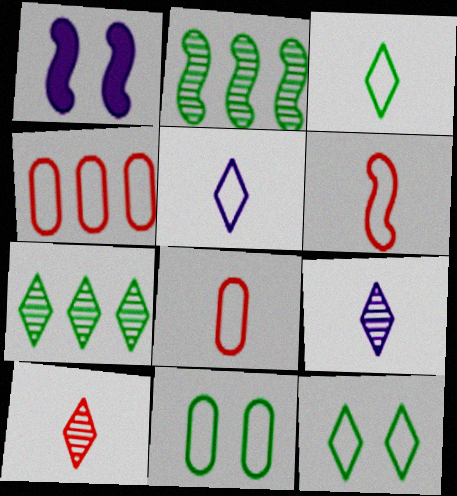[[1, 2, 6], 
[1, 7, 8]]